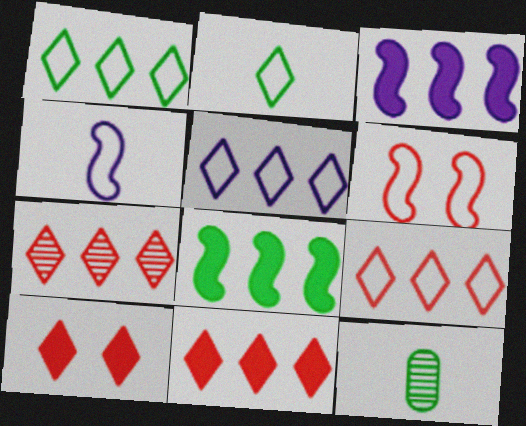[[1, 5, 9], 
[7, 9, 11]]